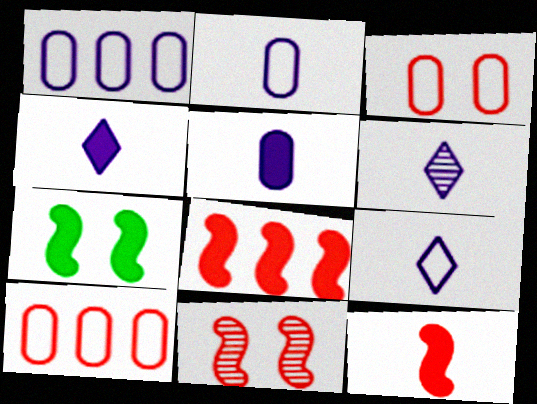[[4, 6, 9], 
[6, 7, 10]]